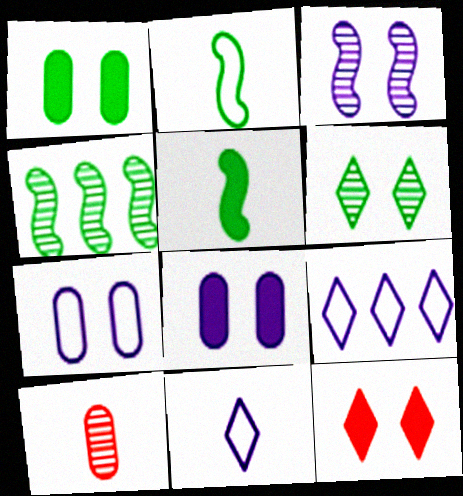[[5, 10, 11]]